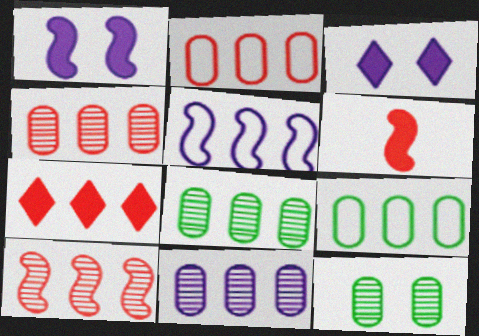[[2, 7, 10], 
[4, 8, 11], 
[5, 7, 8]]